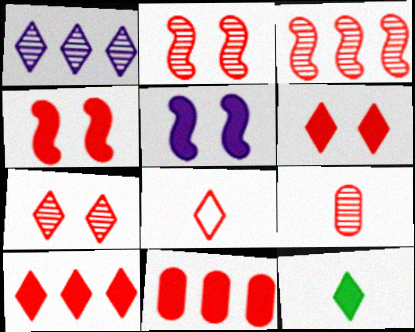[[2, 8, 11], 
[3, 7, 9], 
[5, 11, 12], 
[7, 8, 10]]